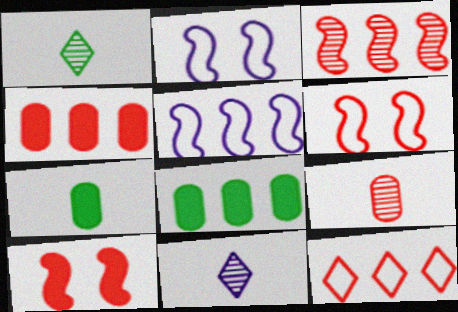[[1, 2, 4], 
[3, 4, 12], 
[6, 8, 11], 
[9, 10, 12]]